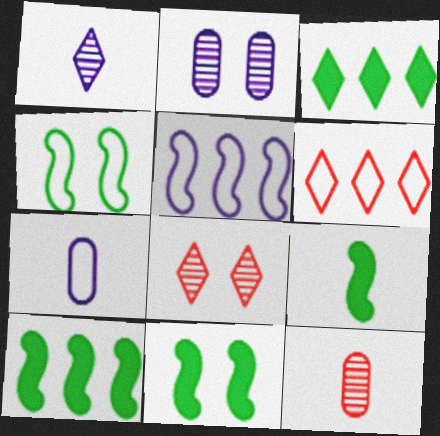[[2, 6, 9], 
[4, 6, 7], 
[7, 8, 10], 
[9, 10, 11]]